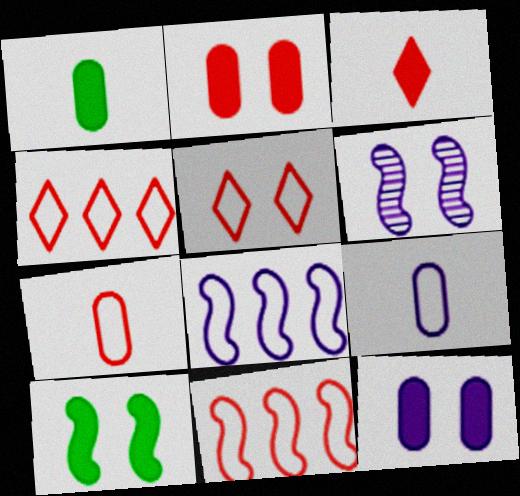[[1, 4, 6], 
[5, 7, 11]]